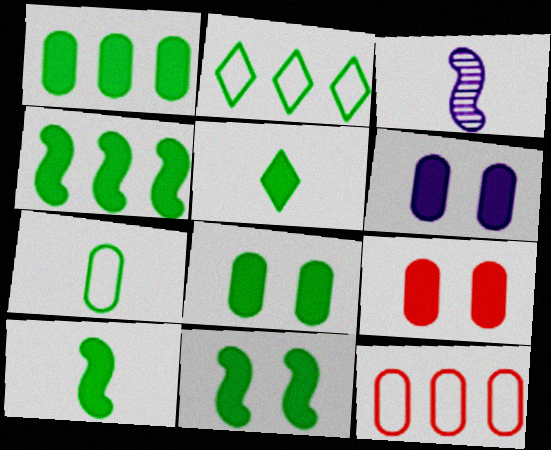[[1, 5, 11], 
[2, 3, 9], 
[4, 5, 8], 
[4, 10, 11], 
[6, 8, 9]]